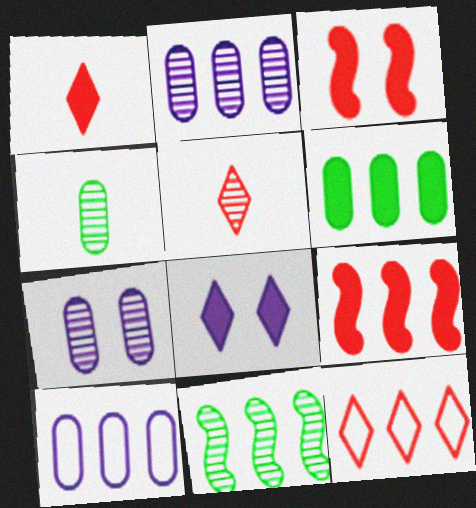[[5, 7, 11]]